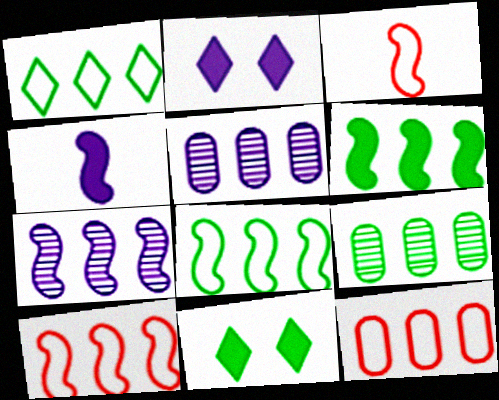[[1, 6, 9], 
[2, 3, 9], 
[3, 5, 11], 
[6, 7, 10]]